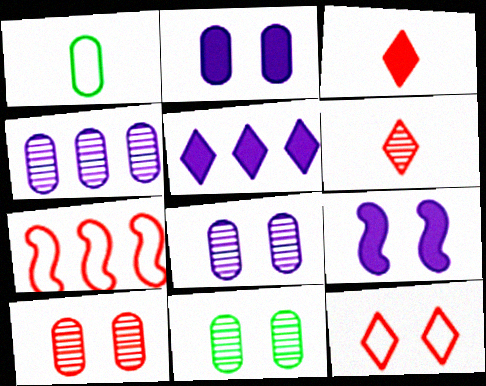[[3, 7, 10], 
[8, 10, 11], 
[9, 11, 12]]